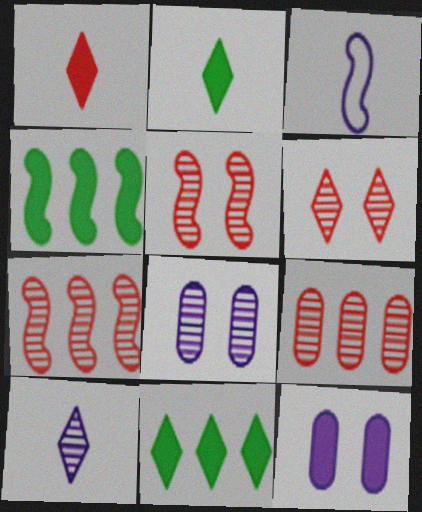[[1, 4, 12], 
[3, 4, 5]]